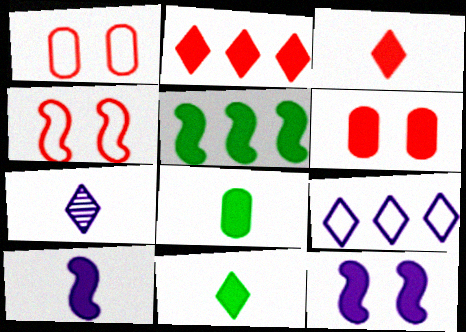[[1, 5, 7], 
[2, 8, 12], 
[3, 8, 10]]